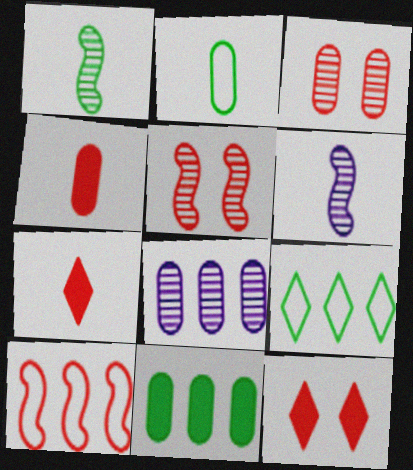[[2, 6, 7], 
[3, 7, 10]]